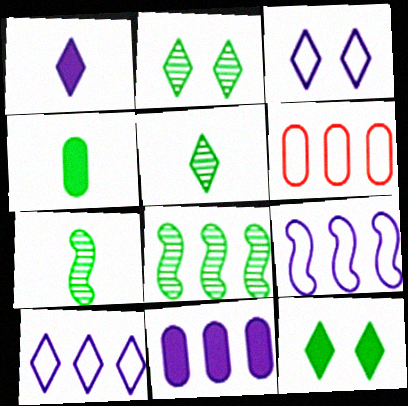[]